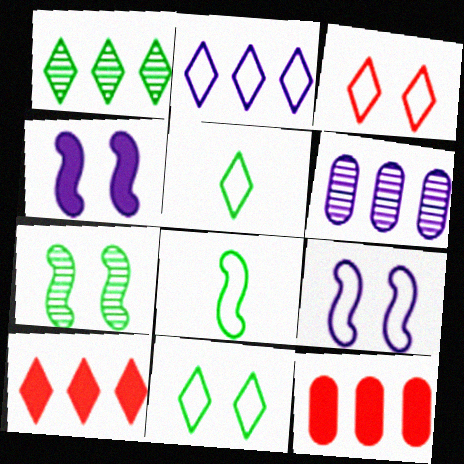[[1, 2, 10], 
[2, 3, 5]]